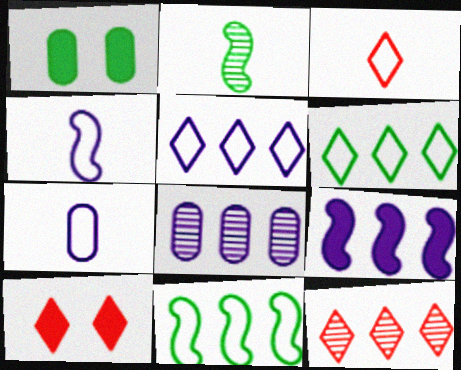[[1, 2, 6], 
[1, 4, 12], 
[3, 10, 12], 
[5, 8, 9]]